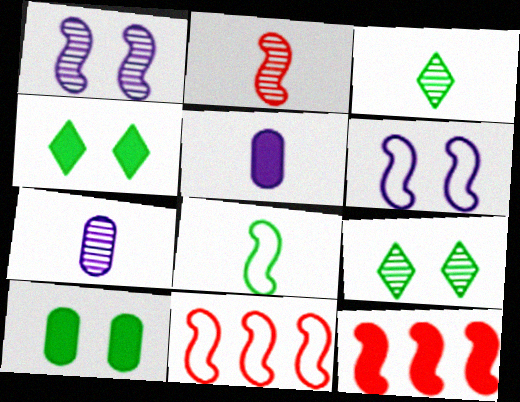[[1, 8, 12], 
[2, 3, 7], 
[4, 5, 12], 
[4, 7, 11], 
[5, 9, 11], 
[6, 8, 11]]